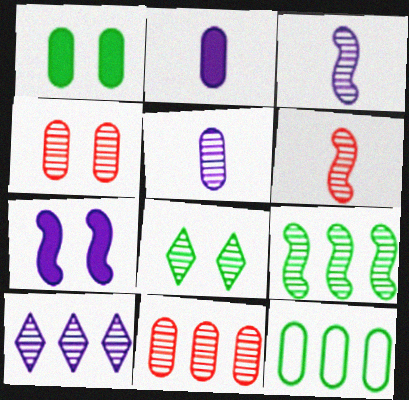[[2, 4, 12], 
[3, 8, 11], 
[9, 10, 11]]